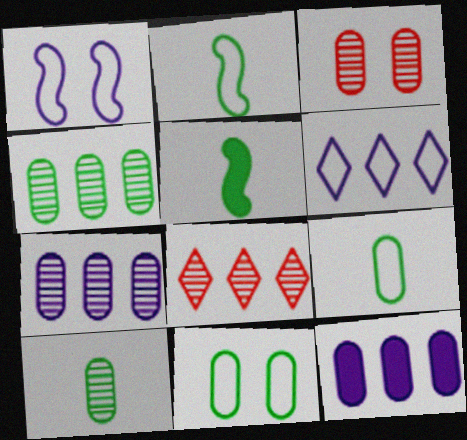[[3, 5, 6], 
[3, 7, 10], 
[3, 9, 12]]